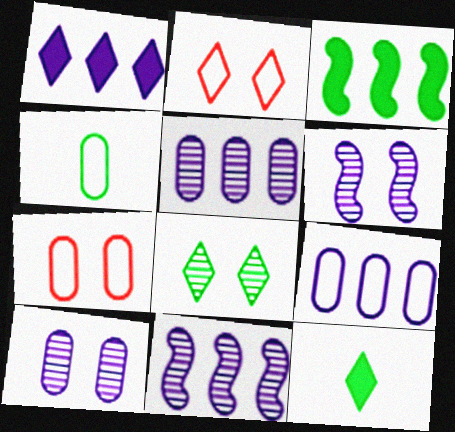[[1, 9, 11], 
[3, 4, 8], 
[4, 7, 9], 
[7, 11, 12]]